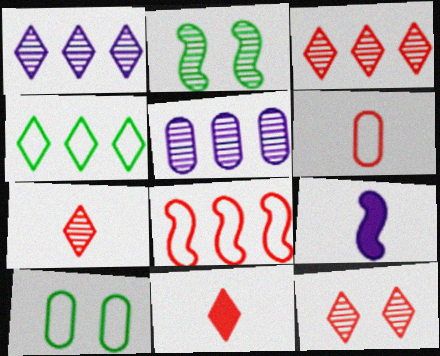[[2, 5, 7], 
[2, 8, 9], 
[3, 7, 12], 
[3, 9, 10]]